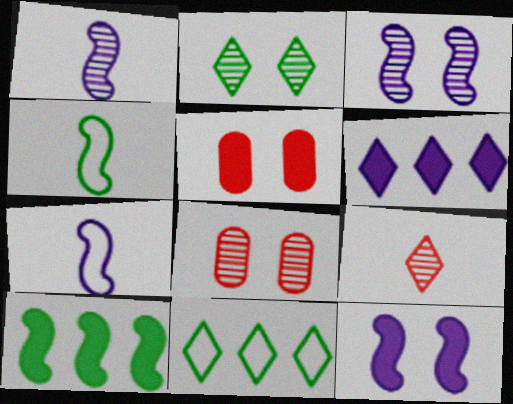[[1, 5, 11], 
[2, 3, 8], 
[4, 6, 8]]